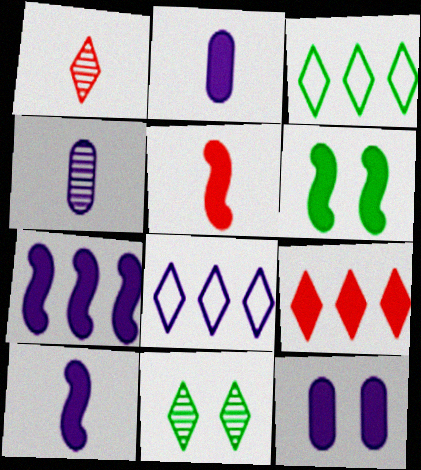[[2, 6, 9], 
[5, 6, 7]]